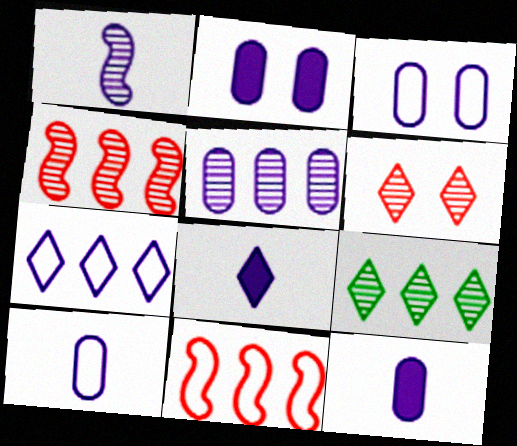[[1, 2, 7], 
[1, 8, 10], 
[2, 5, 10], 
[3, 5, 12], 
[4, 5, 9]]